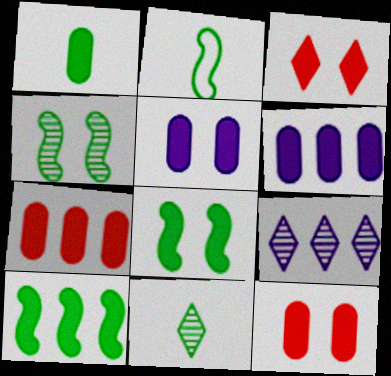[[1, 2, 11], 
[1, 5, 7], 
[1, 6, 12], 
[2, 4, 10], 
[2, 9, 12], 
[3, 5, 8]]